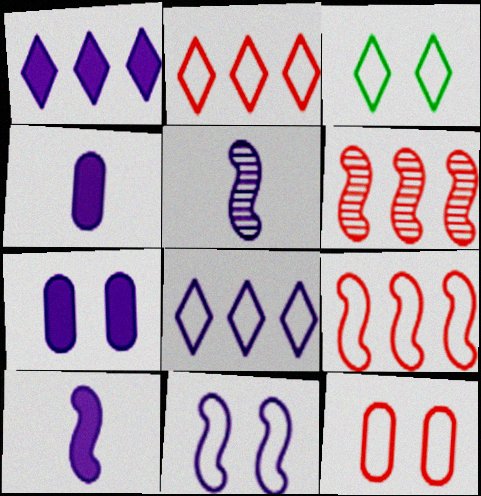[[1, 7, 10], 
[3, 4, 6], 
[3, 11, 12], 
[5, 7, 8]]